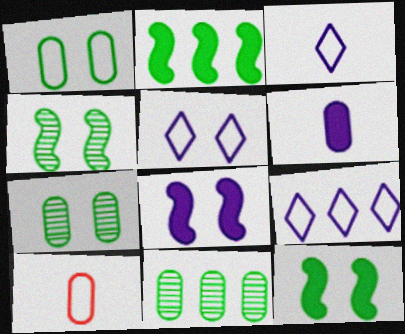[[3, 5, 9]]